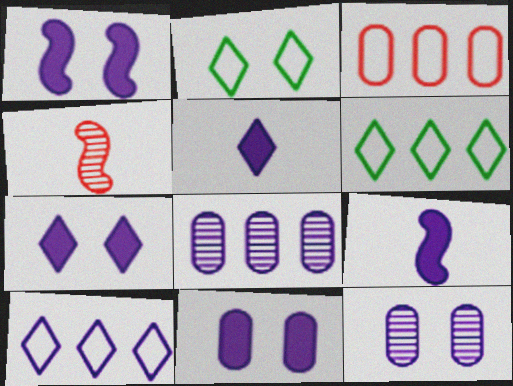[[1, 7, 11], 
[4, 6, 11], 
[9, 10, 12]]